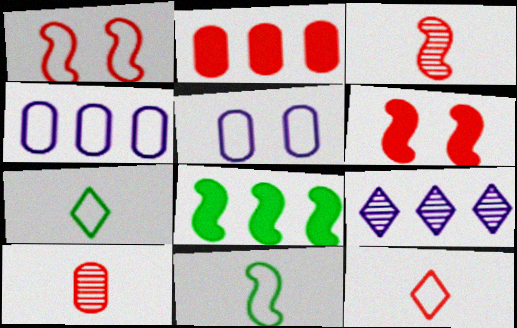[[1, 4, 7]]